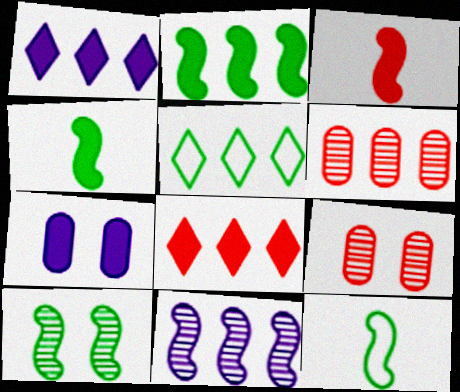[[1, 9, 12], 
[2, 10, 12], 
[4, 7, 8]]